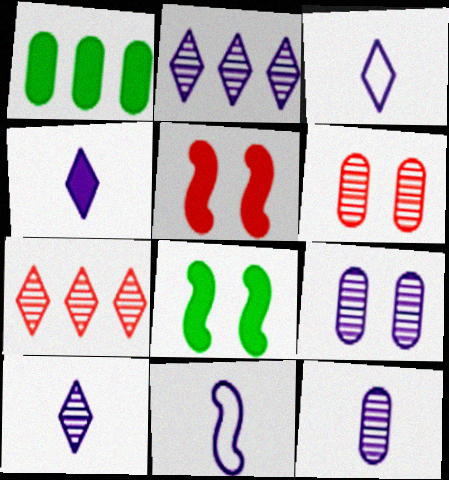[[1, 4, 5], 
[3, 4, 10], 
[4, 11, 12]]